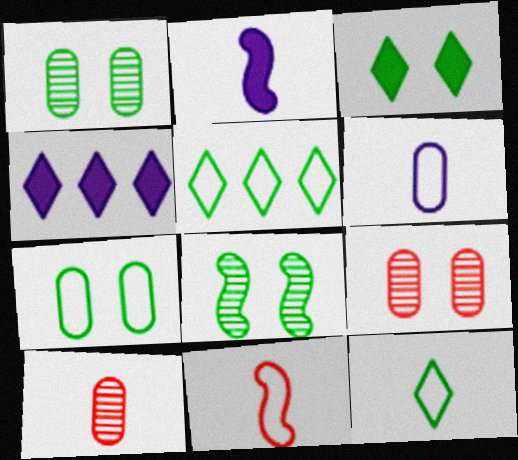[[1, 4, 11], 
[2, 5, 9], 
[2, 10, 12], 
[3, 7, 8], 
[6, 11, 12]]